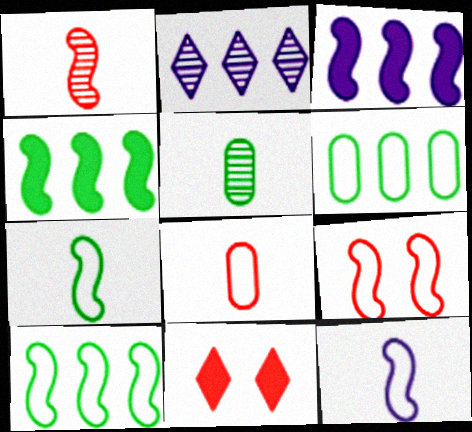[[9, 10, 12]]